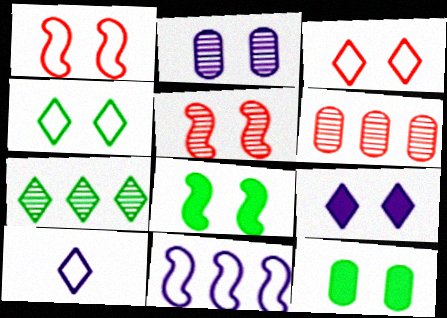[[2, 3, 8], 
[6, 8, 10]]